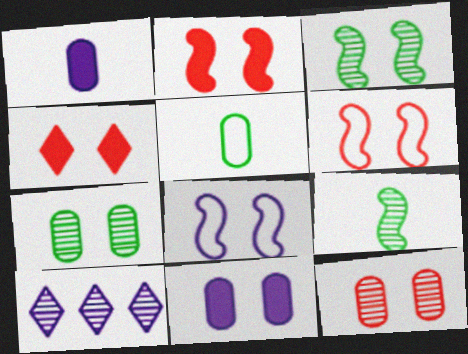[[1, 8, 10], 
[2, 3, 8], 
[2, 5, 10], 
[4, 6, 12], 
[4, 7, 8], 
[9, 10, 12]]